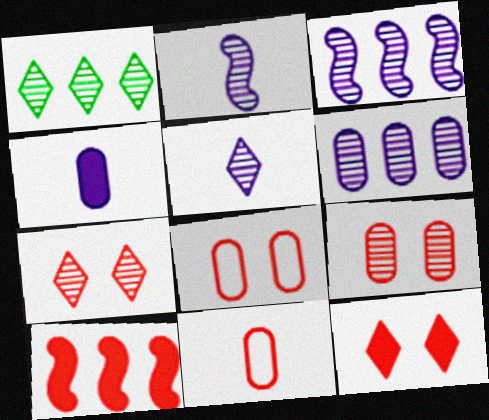[[1, 2, 9], 
[1, 5, 7], 
[7, 10, 11]]